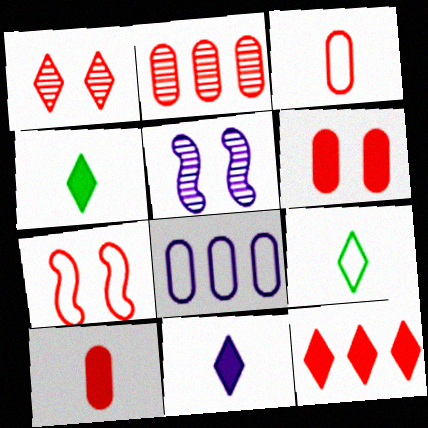[[1, 6, 7], 
[2, 3, 6], 
[5, 8, 11], 
[7, 8, 9]]